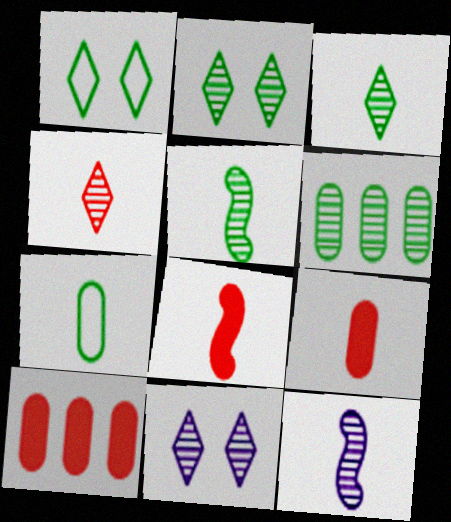[[1, 10, 12], 
[2, 5, 6]]